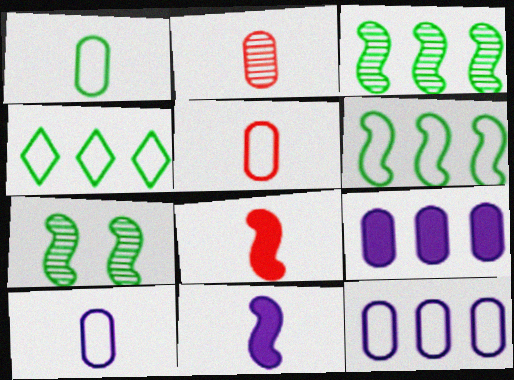[[1, 5, 10]]